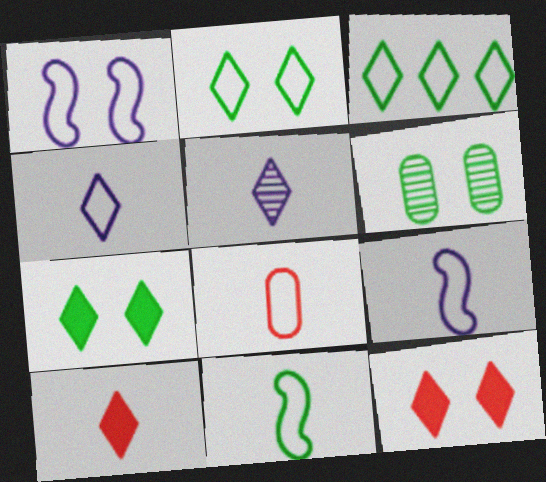[[1, 3, 8], 
[1, 6, 12], 
[3, 5, 12], 
[4, 8, 11]]